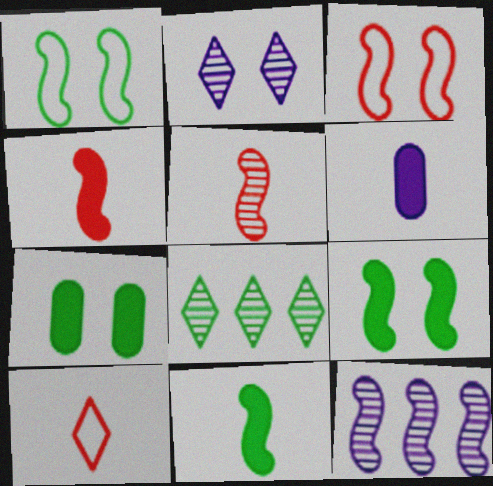[[1, 4, 12], 
[2, 3, 7], 
[3, 6, 8], 
[3, 11, 12], 
[7, 10, 12]]